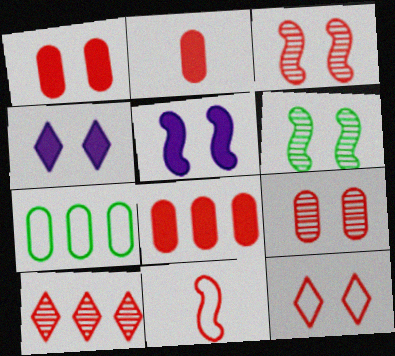[[1, 2, 8], 
[1, 3, 12], 
[1, 10, 11]]